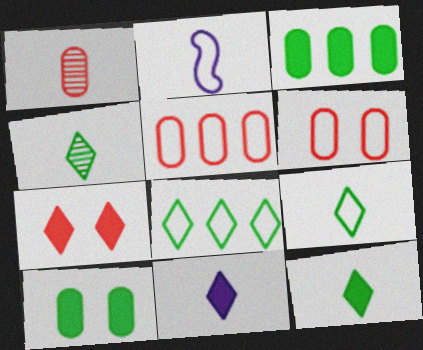[[1, 2, 12], 
[2, 6, 8], 
[4, 9, 12]]